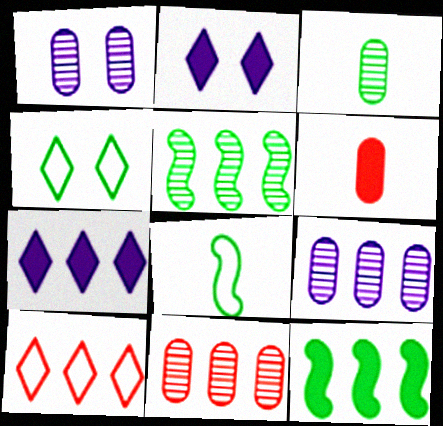[[1, 3, 11], 
[2, 6, 12], 
[2, 8, 11], 
[3, 4, 12], 
[9, 10, 12]]